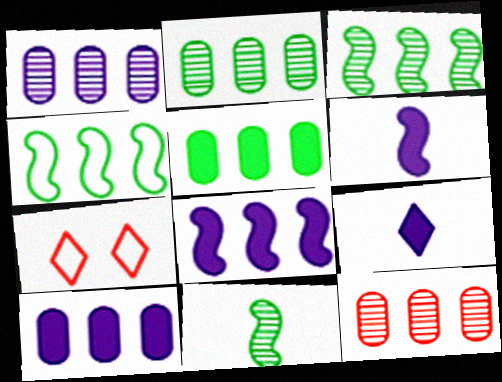[[1, 2, 12], 
[2, 6, 7], 
[7, 10, 11]]